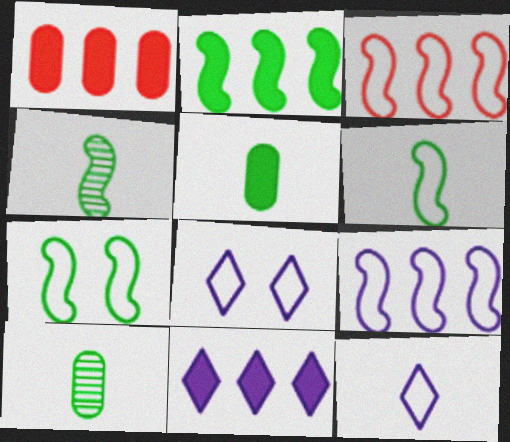[[1, 2, 11], 
[1, 4, 8], 
[2, 4, 7]]